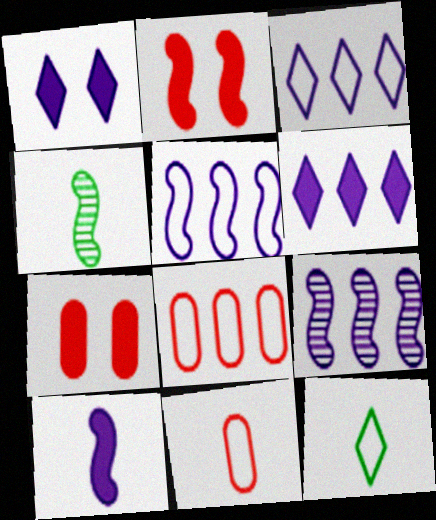[[1, 4, 8], 
[2, 4, 5], 
[3, 4, 7], 
[7, 9, 12]]